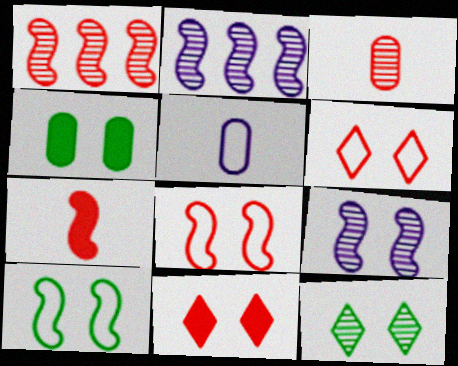[[1, 7, 8], 
[2, 3, 12], 
[2, 7, 10], 
[4, 6, 9], 
[4, 10, 12]]